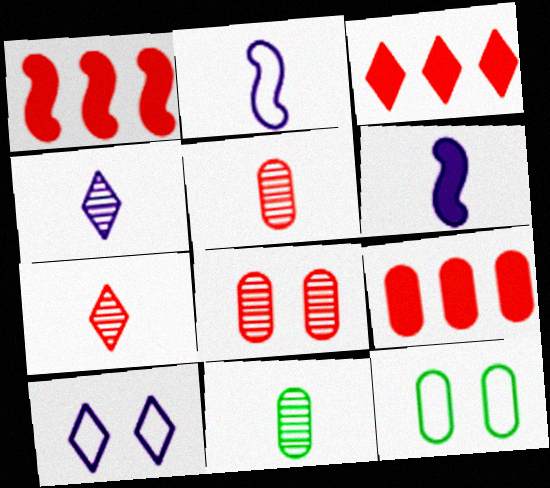[[1, 3, 9], 
[1, 4, 12], 
[1, 10, 11]]